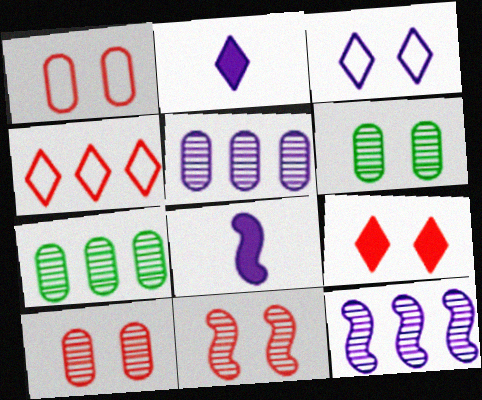[[1, 9, 11], 
[3, 5, 8], 
[4, 6, 8]]